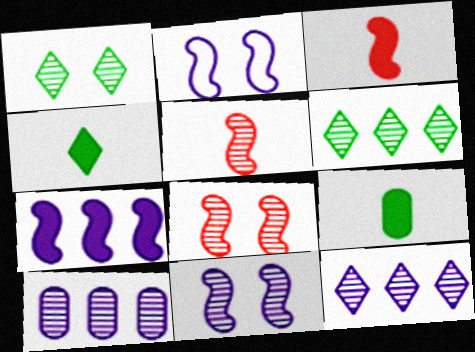[[1, 5, 10]]